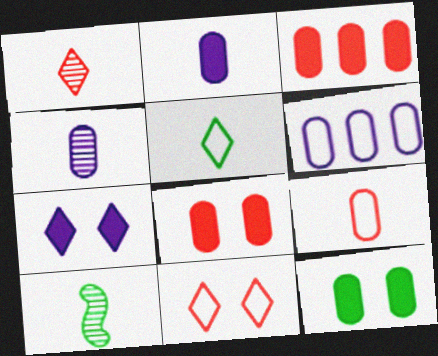[[1, 4, 10], 
[2, 3, 12]]